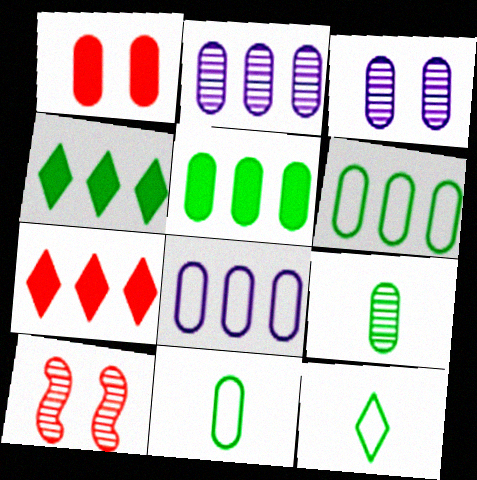[[1, 2, 11], 
[1, 8, 9]]